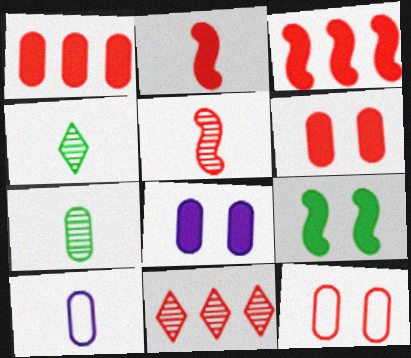[[2, 4, 10], 
[2, 11, 12], 
[9, 10, 11]]